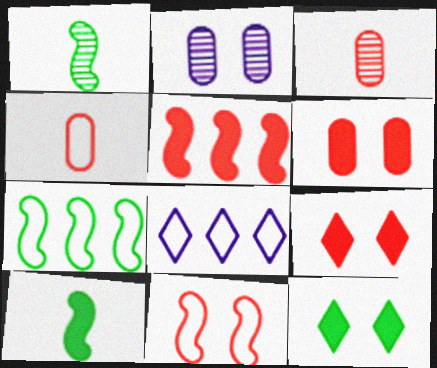[[1, 6, 8], 
[2, 11, 12]]